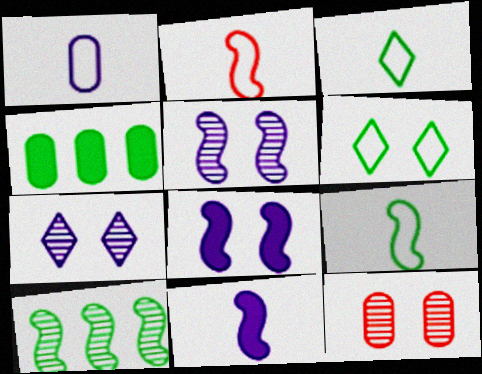[[1, 2, 3], 
[1, 4, 12], 
[2, 4, 7], 
[2, 8, 10], 
[6, 8, 12]]